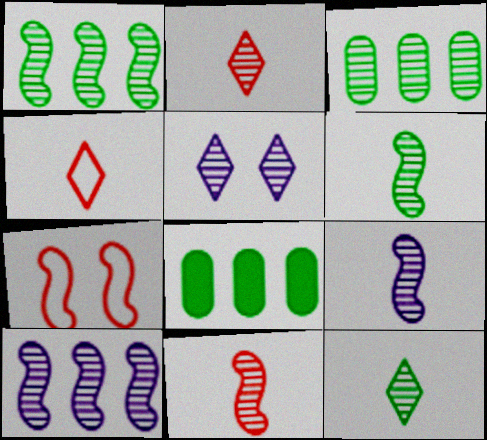[[3, 5, 11], 
[6, 9, 11]]